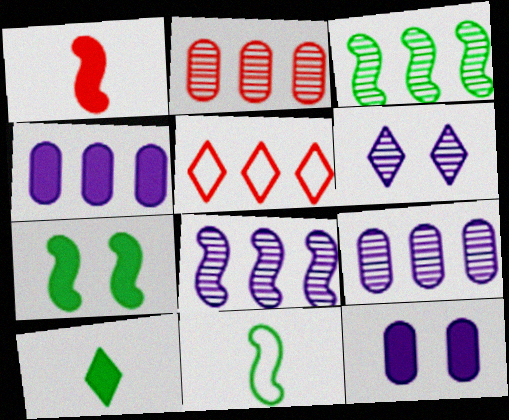[[3, 4, 5], 
[3, 7, 11], 
[5, 6, 10]]